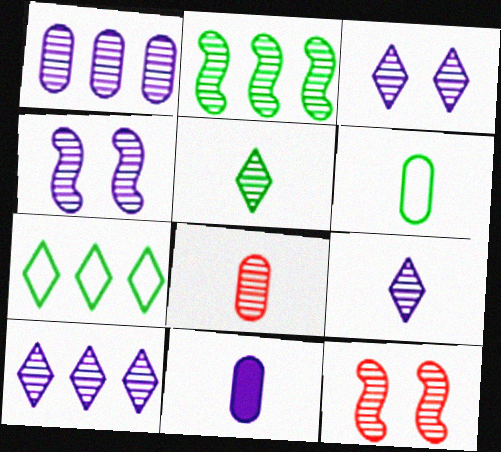[[1, 4, 9], 
[1, 5, 12], 
[2, 3, 8], 
[3, 9, 10], 
[6, 8, 11], 
[7, 11, 12]]